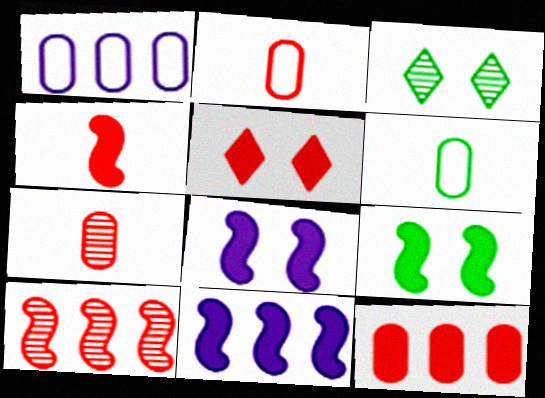[[1, 3, 4], 
[2, 3, 11], 
[2, 5, 10], 
[4, 5, 12], 
[4, 9, 11]]